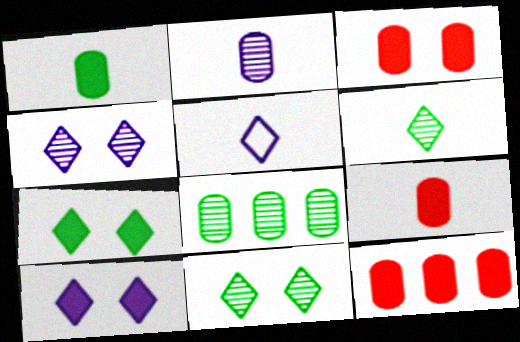[[3, 9, 12]]